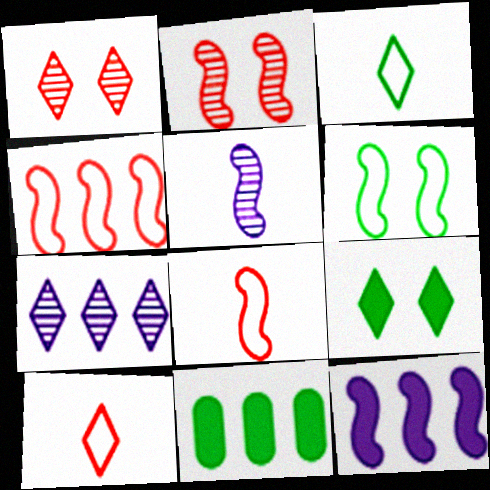[[4, 7, 11], 
[7, 9, 10]]